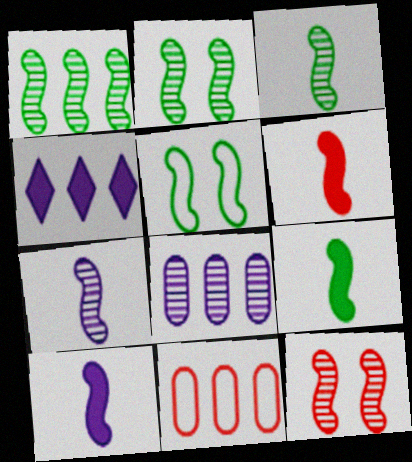[[1, 2, 3], 
[1, 4, 11], 
[1, 5, 9], 
[1, 7, 12], 
[6, 9, 10]]